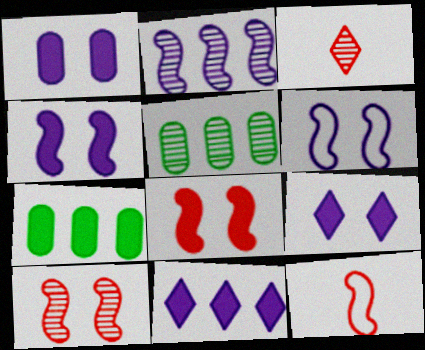[[1, 4, 9], 
[3, 6, 7], 
[5, 9, 12]]